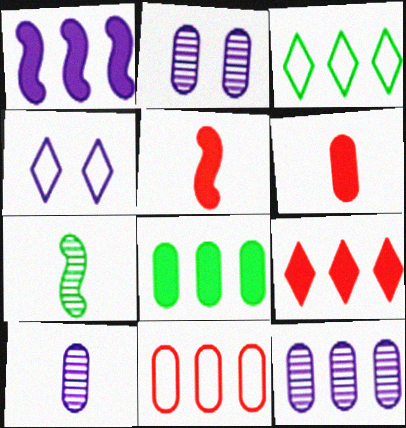[[1, 4, 10], 
[1, 8, 9], 
[2, 3, 5], 
[2, 10, 12], 
[8, 11, 12]]